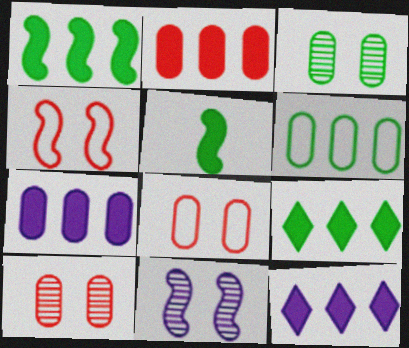[[1, 2, 12]]